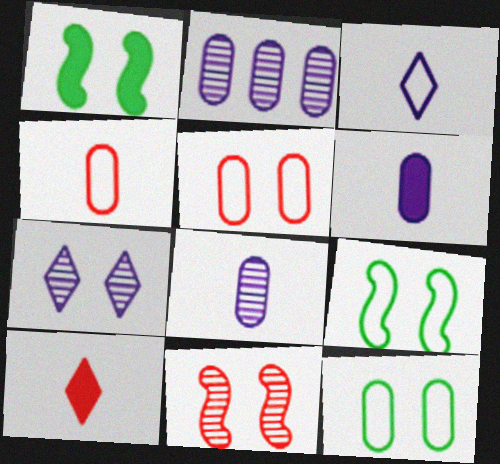[[1, 5, 7], 
[2, 9, 10]]